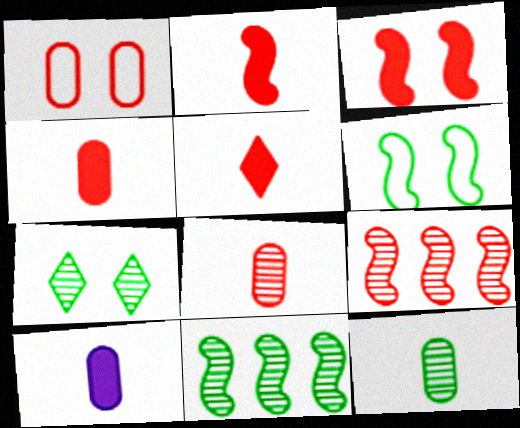[[1, 5, 9], 
[2, 4, 5], 
[7, 11, 12]]